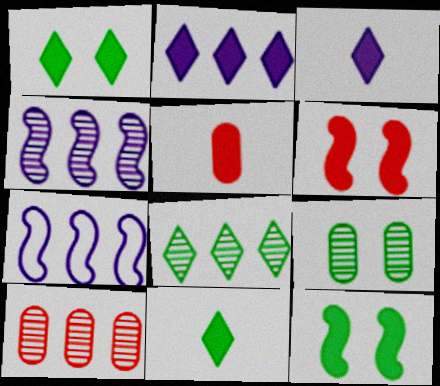[[2, 5, 12], 
[4, 8, 10]]